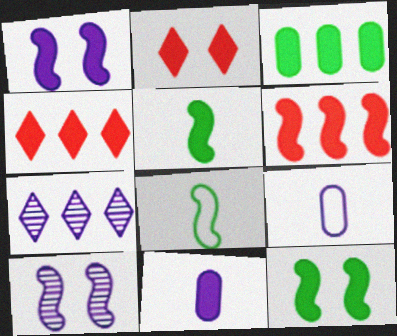[[1, 5, 6], 
[1, 7, 9], 
[4, 11, 12], 
[6, 8, 10]]